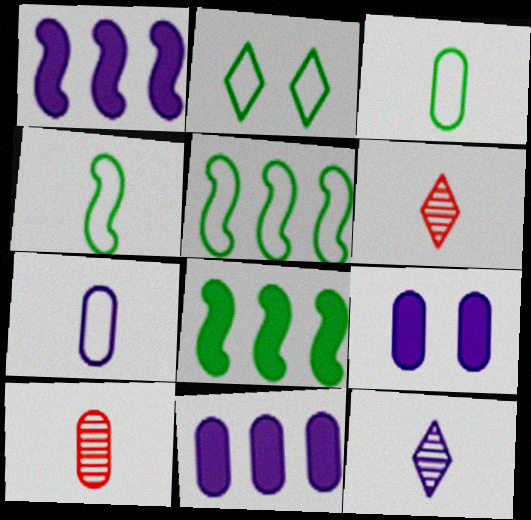[[1, 2, 10], 
[2, 3, 5], 
[5, 6, 9]]